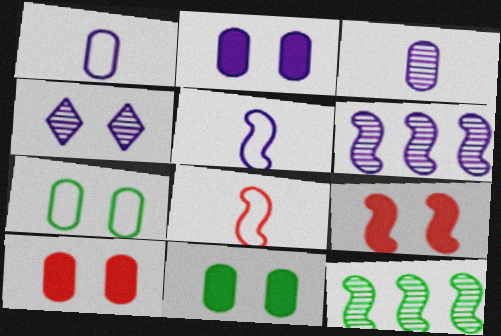[[2, 10, 11], 
[3, 4, 6], 
[4, 7, 9], 
[5, 9, 12]]